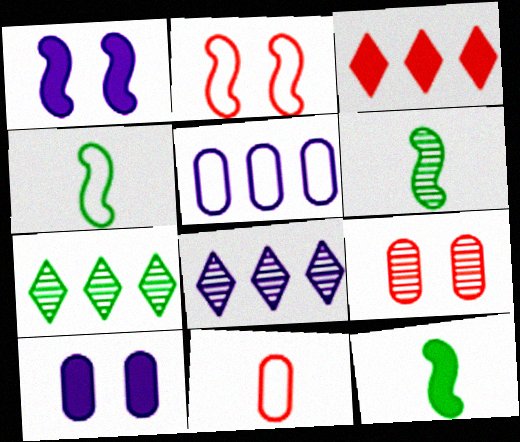[[1, 7, 11], 
[3, 10, 12], 
[4, 6, 12], 
[6, 8, 9]]